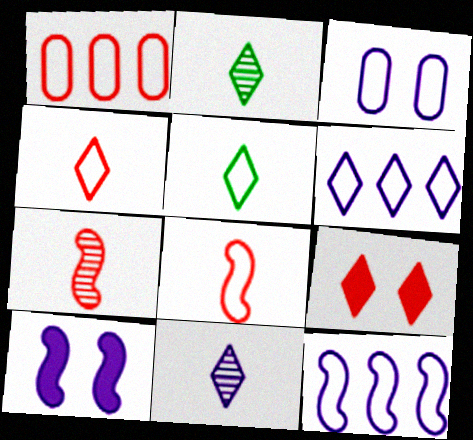[[1, 2, 10], 
[1, 7, 9], 
[2, 6, 9]]